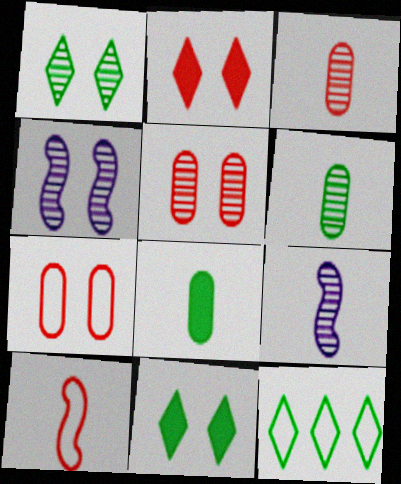[[1, 4, 5], 
[4, 7, 11]]